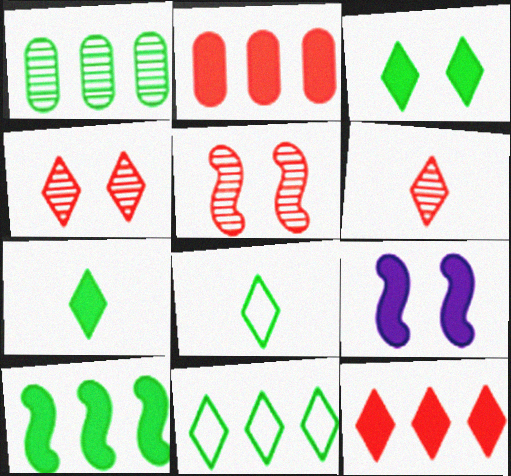[[1, 10, 11], 
[2, 7, 9]]